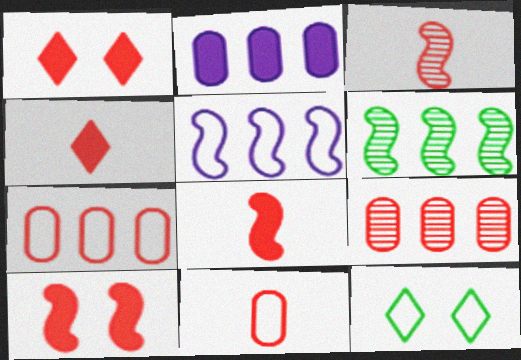[[1, 3, 7], 
[2, 3, 12], 
[3, 4, 11], 
[5, 11, 12]]